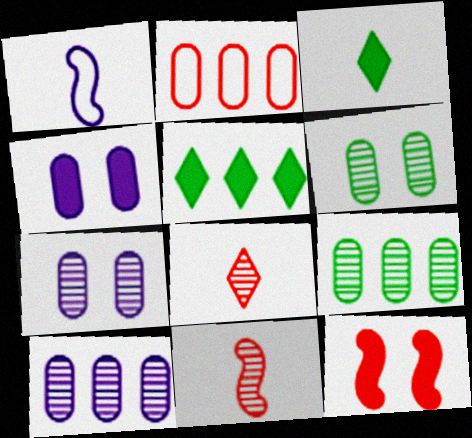[[2, 8, 12]]